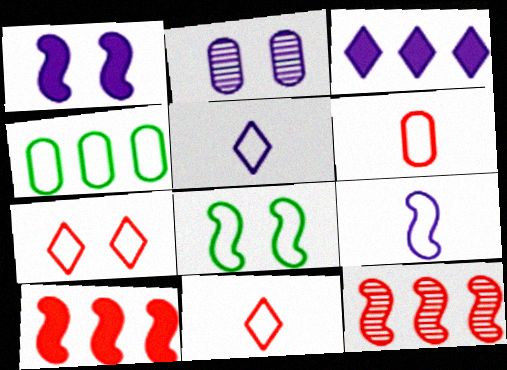[[2, 3, 9], 
[3, 4, 12], 
[4, 7, 9]]